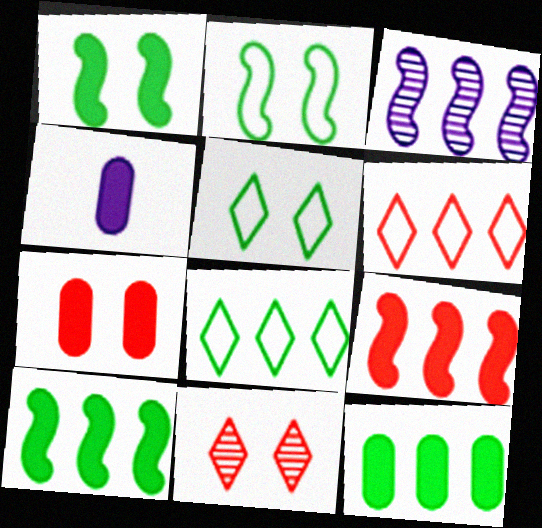[[3, 6, 12], 
[4, 7, 12]]